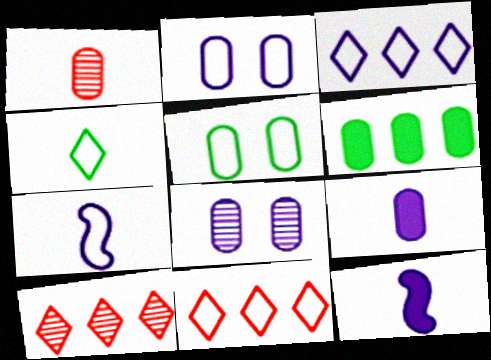[[1, 2, 6], 
[1, 4, 12], 
[2, 3, 7], 
[3, 8, 12], 
[5, 7, 11], 
[5, 10, 12]]